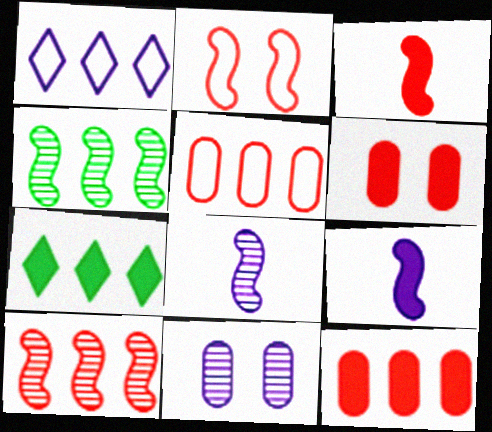[[1, 4, 12], 
[1, 9, 11], 
[2, 3, 10], 
[2, 4, 9], 
[6, 7, 9]]